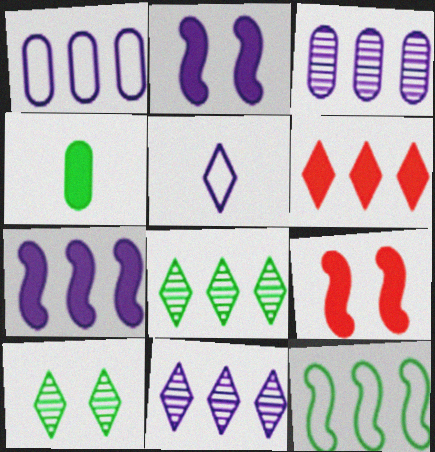[[1, 7, 11], 
[2, 3, 5], 
[2, 4, 6], 
[3, 6, 12], 
[4, 10, 12], 
[5, 6, 10]]